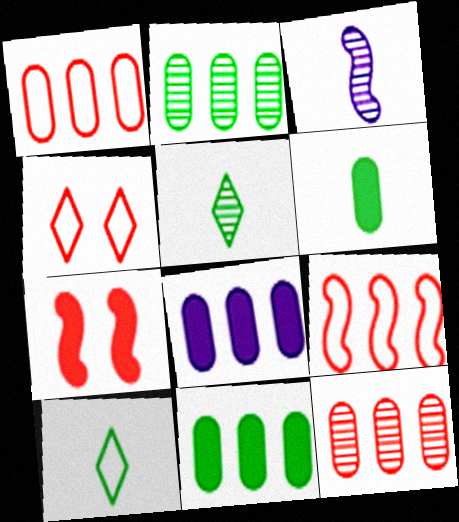[[1, 2, 8], 
[3, 4, 11]]